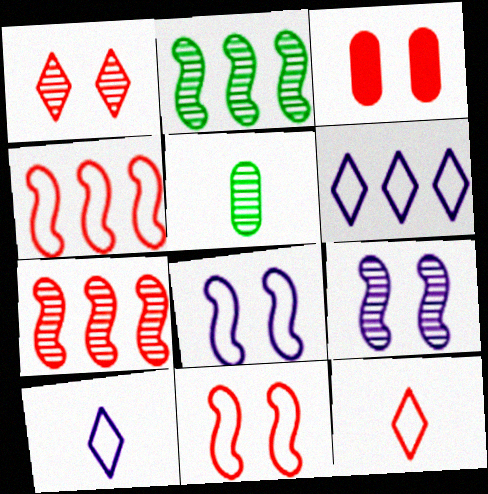[[1, 3, 11], 
[2, 3, 10], 
[3, 7, 12]]